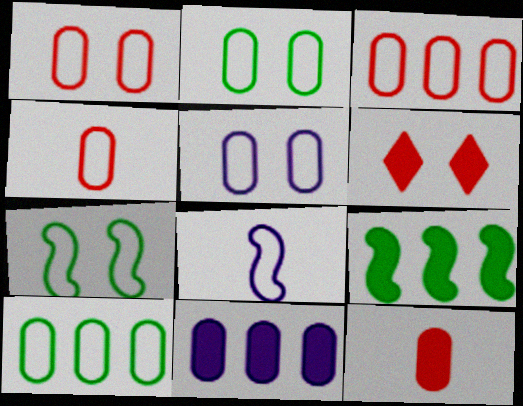[[1, 2, 5], 
[1, 3, 4], 
[4, 5, 10]]